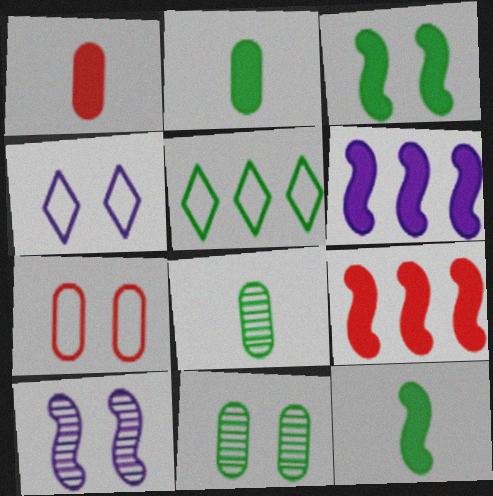[[1, 5, 10], 
[3, 5, 8], 
[4, 8, 9], 
[5, 11, 12]]